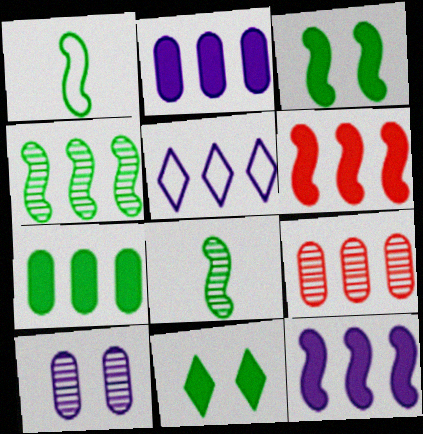[[1, 3, 4]]